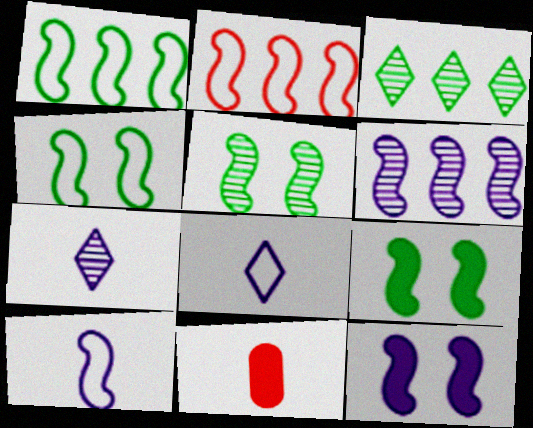[[2, 4, 10], 
[4, 5, 9], 
[6, 10, 12]]